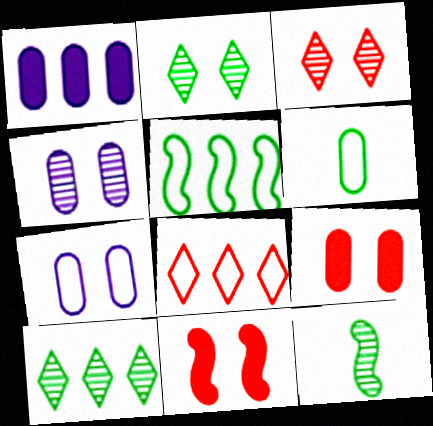[[2, 7, 11]]